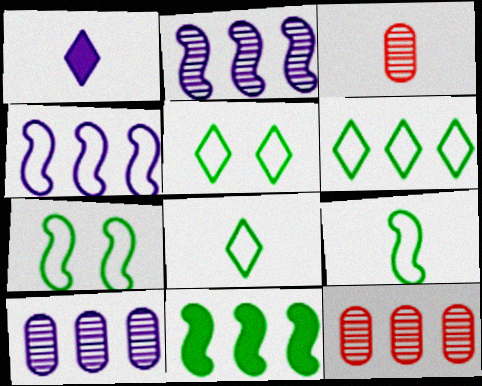[[1, 3, 9], 
[1, 7, 12], 
[5, 6, 8]]